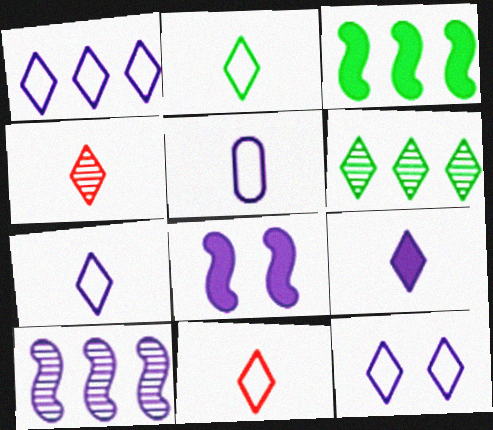[[1, 7, 12], 
[2, 4, 9], 
[2, 7, 11]]